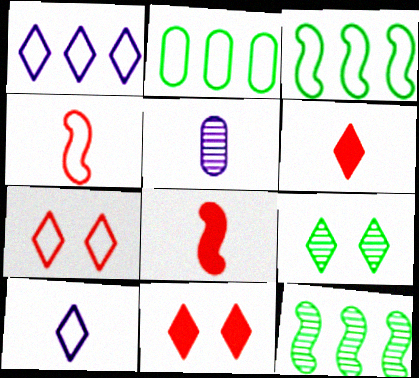[[1, 6, 9], 
[3, 5, 11]]